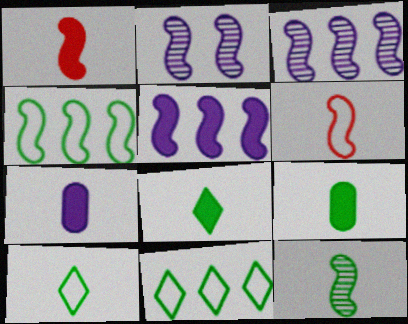[[1, 2, 4], 
[1, 7, 8], 
[9, 10, 12]]